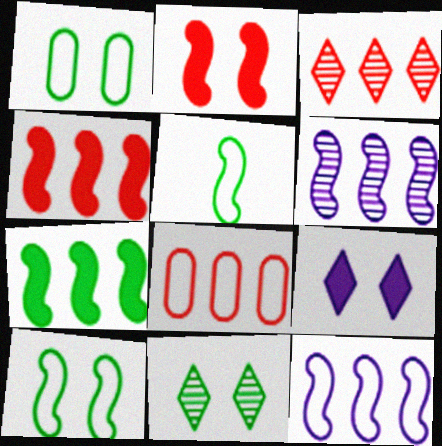[[2, 5, 6], 
[3, 4, 8]]